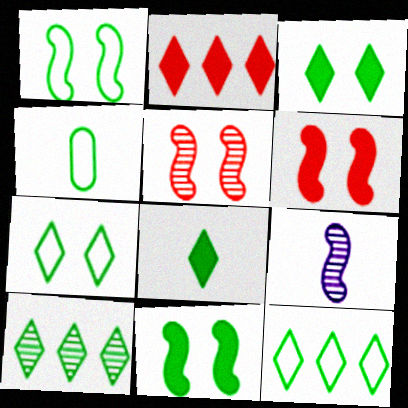[[1, 4, 12], 
[4, 10, 11], 
[7, 8, 10]]